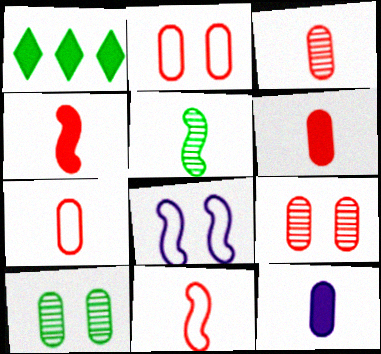[[1, 3, 8], 
[3, 6, 7]]